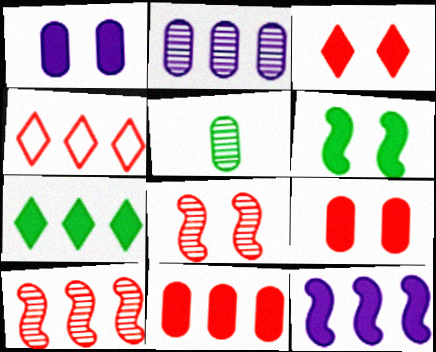[[1, 3, 6], 
[4, 10, 11], 
[7, 11, 12]]